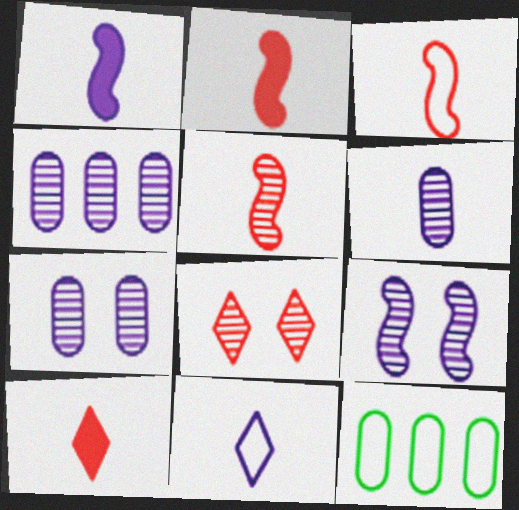[[1, 6, 11], 
[1, 8, 12], 
[2, 3, 5], 
[4, 6, 7], 
[9, 10, 12]]